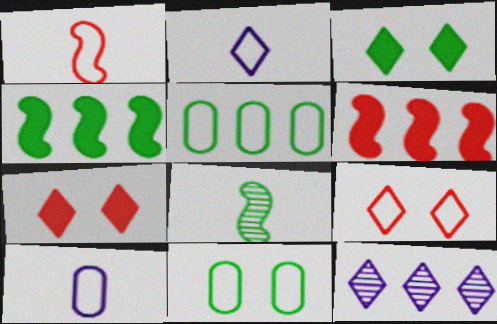[[3, 5, 8], 
[5, 6, 12]]